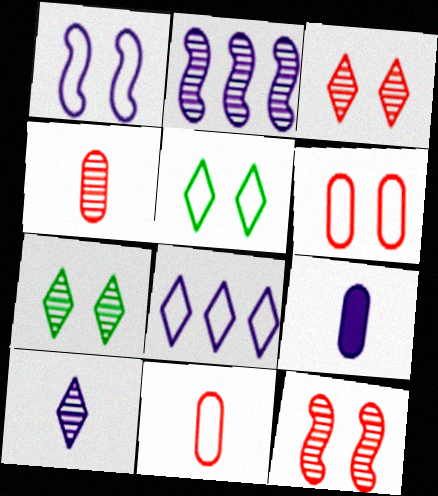[[1, 5, 6], 
[2, 4, 7]]